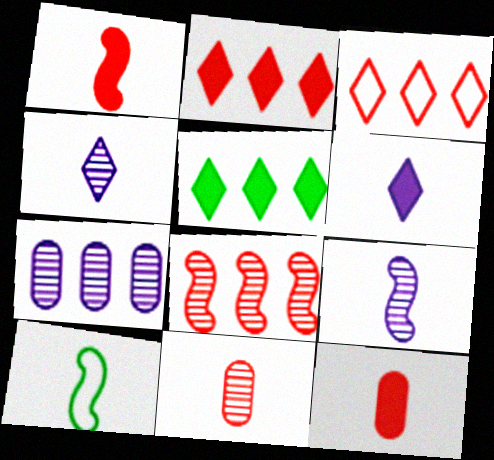[[1, 9, 10], 
[4, 10, 12], 
[6, 10, 11]]